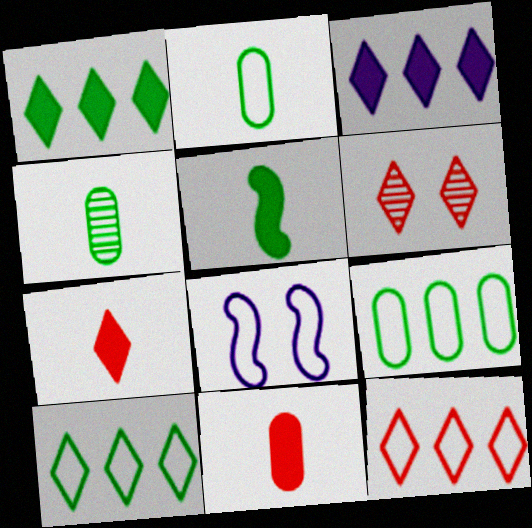[[2, 8, 12], 
[6, 7, 12]]